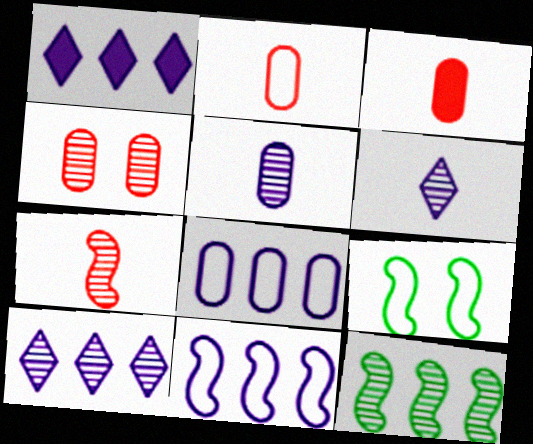[[3, 9, 10], 
[4, 6, 12]]